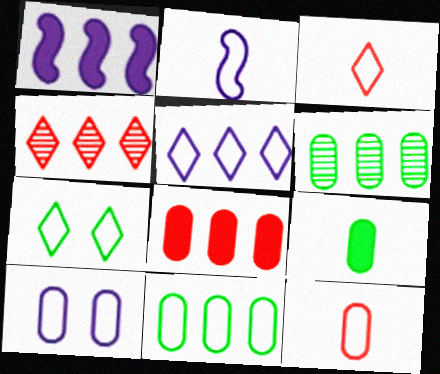[[1, 4, 11], 
[2, 5, 10], 
[3, 5, 7], 
[10, 11, 12]]